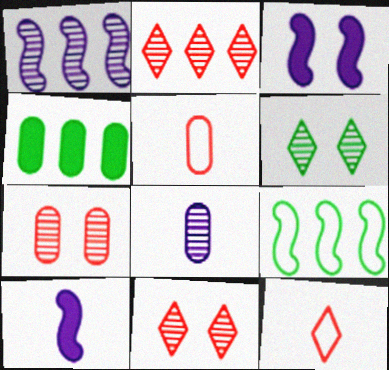[]